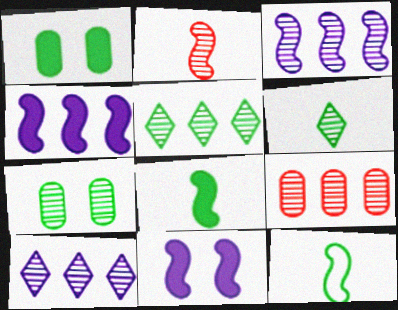[[1, 5, 12], 
[2, 7, 10], 
[3, 5, 9]]